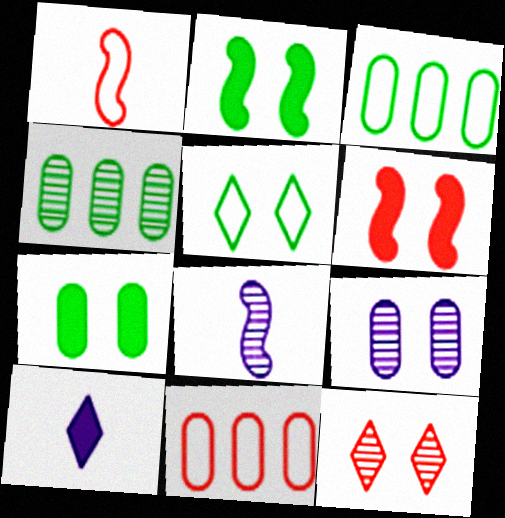[[4, 8, 12], 
[5, 6, 9]]